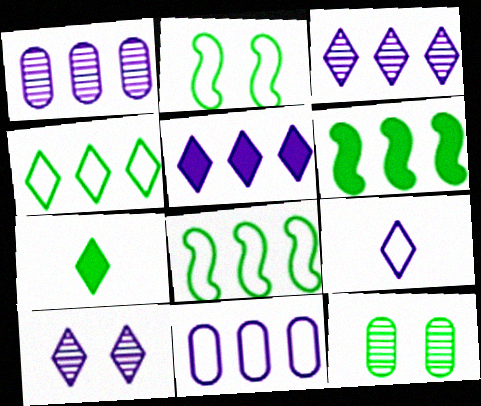[[5, 9, 10], 
[7, 8, 12]]